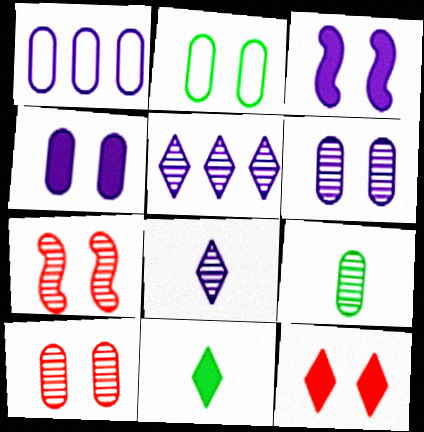[[1, 3, 8], 
[1, 7, 11], 
[2, 4, 10], 
[5, 7, 9]]